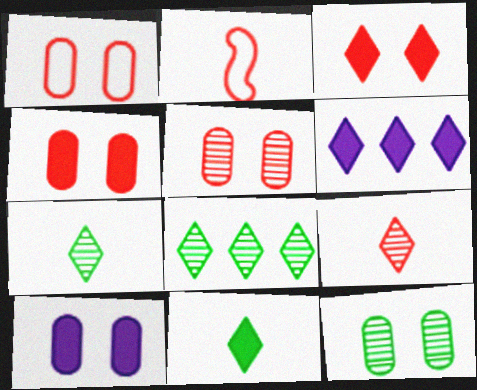[[1, 4, 5], 
[1, 10, 12], 
[2, 6, 12], 
[2, 8, 10], 
[3, 6, 11]]